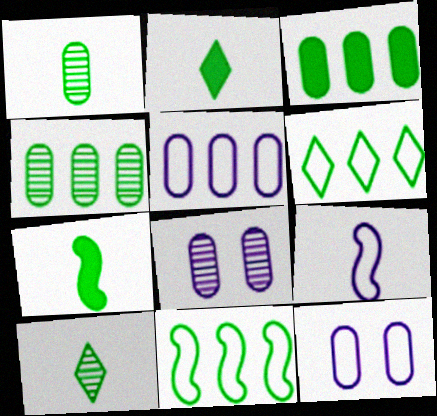[]